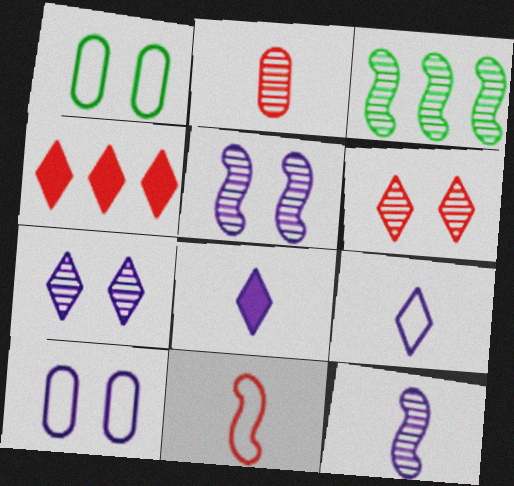[[1, 4, 12], 
[2, 3, 7]]